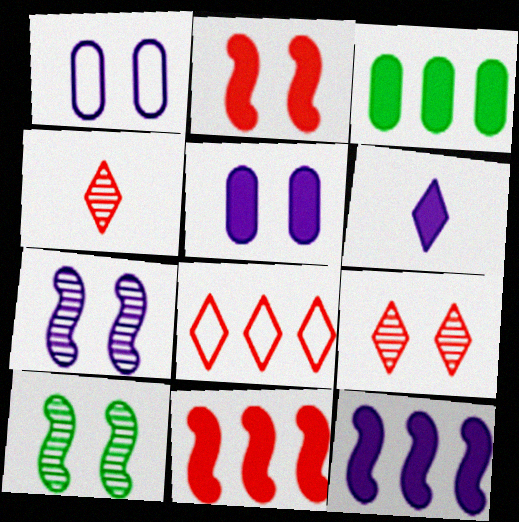[[2, 3, 6], 
[5, 6, 12]]